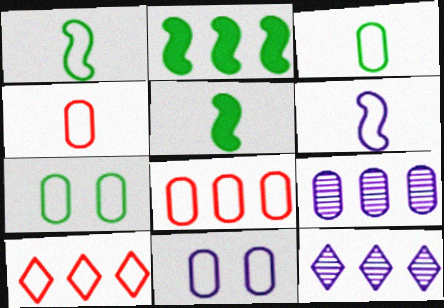[[1, 10, 11], 
[2, 8, 12], 
[2, 9, 10], 
[3, 8, 11], 
[6, 7, 10]]